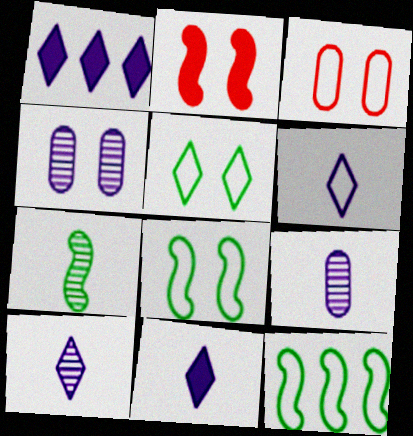[[1, 3, 7], 
[2, 4, 5], 
[3, 6, 12], 
[6, 10, 11]]